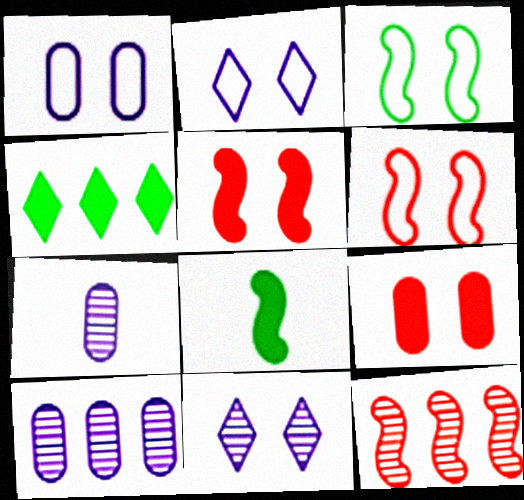[[3, 9, 11], 
[4, 6, 7]]